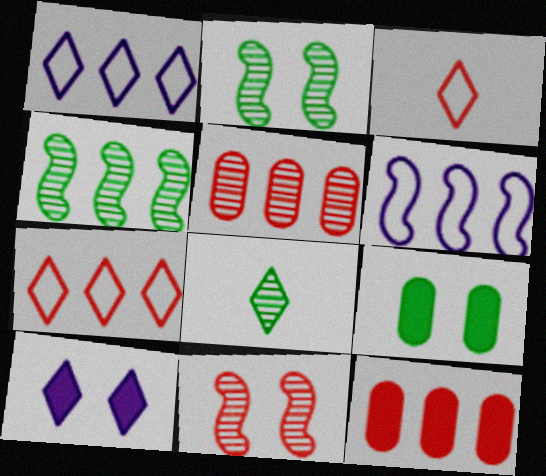[[1, 4, 12], 
[3, 11, 12], 
[7, 8, 10]]